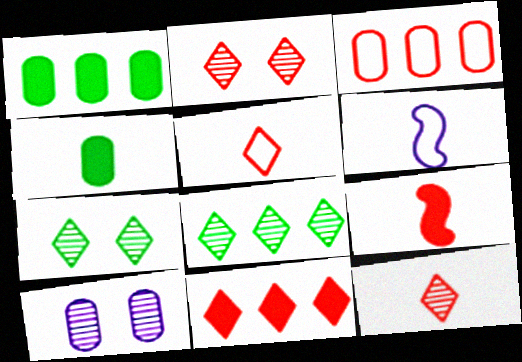[[1, 2, 6], 
[2, 3, 9], 
[2, 5, 11], 
[3, 4, 10], 
[4, 6, 12]]